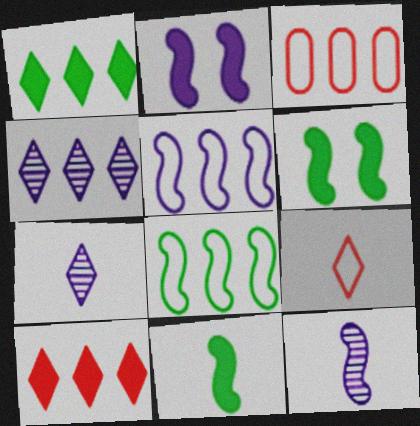[[2, 5, 12], 
[3, 6, 7]]